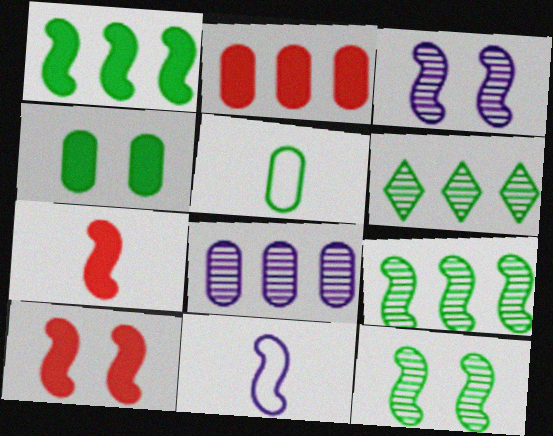[[9, 10, 11]]